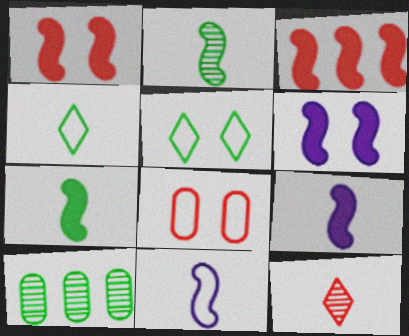[[3, 6, 7], 
[3, 8, 12], 
[5, 7, 10]]